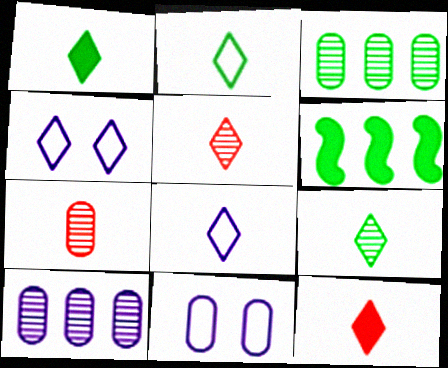[[1, 2, 9], 
[1, 5, 8], 
[4, 6, 7], 
[5, 6, 11], 
[8, 9, 12]]